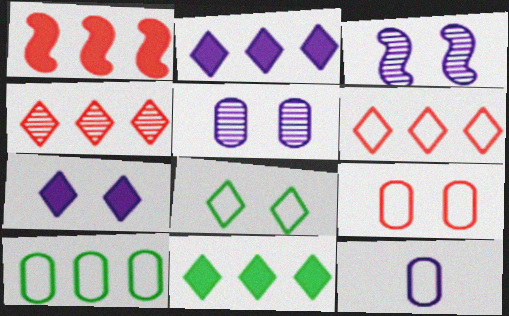[[2, 3, 12], 
[9, 10, 12]]